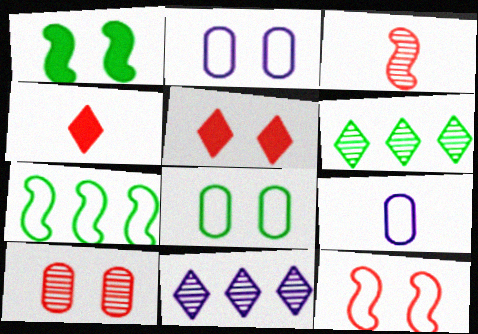[[5, 10, 12]]